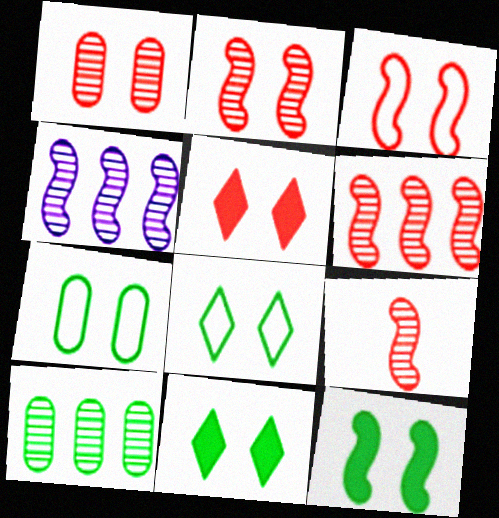[[1, 3, 5], 
[2, 6, 9]]